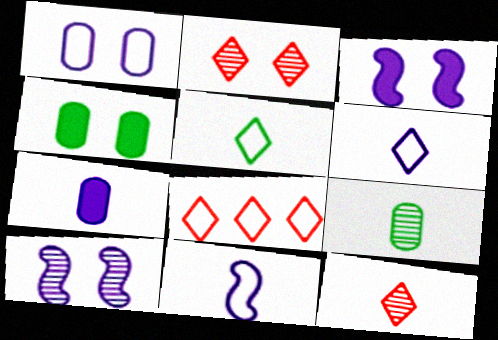[[3, 8, 9]]